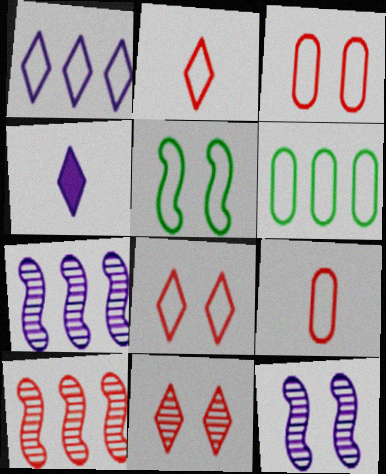[[1, 5, 9]]